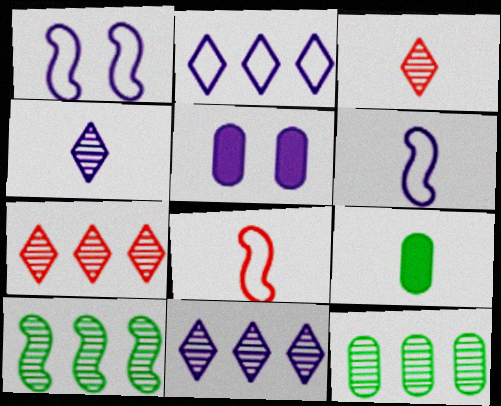[[1, 7, 9], 
[3, 6, 9], 
[4, 8, 9], 
[5, 6, 11]]